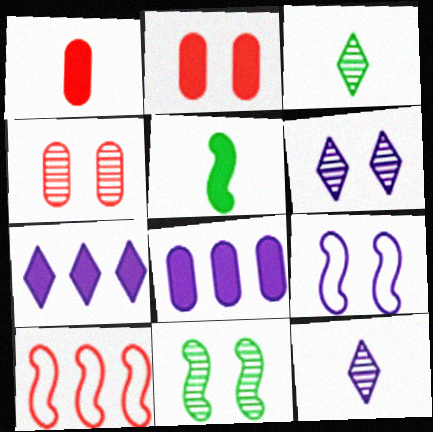[[2, 5, 7], 
[4, 6, 11], 
[8, 9, 12]]